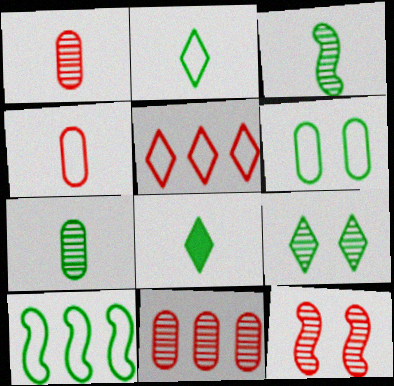[[2, 6, 10]]